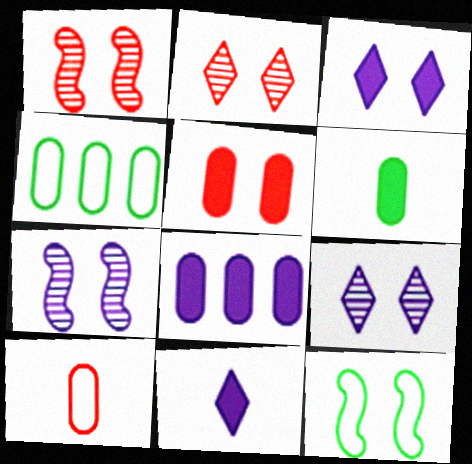[[1, 4, 11], 
[5, 6, 8], 
[5, 9, 12]]